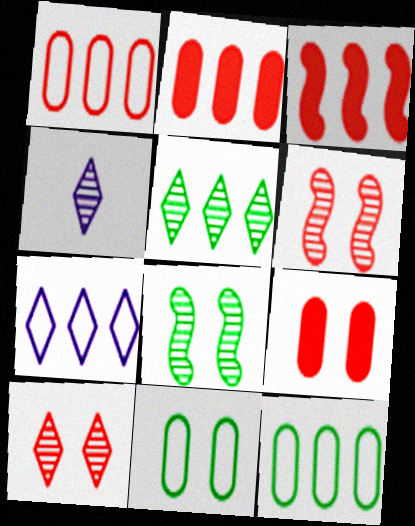[[3, 4, 11], 
[4, 5, 10]]